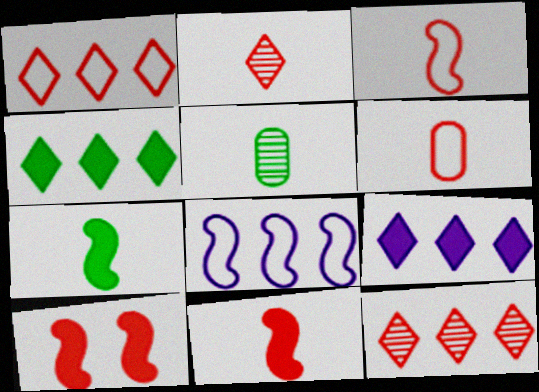[[2, 6, 11], 
[6, 10, 12]]